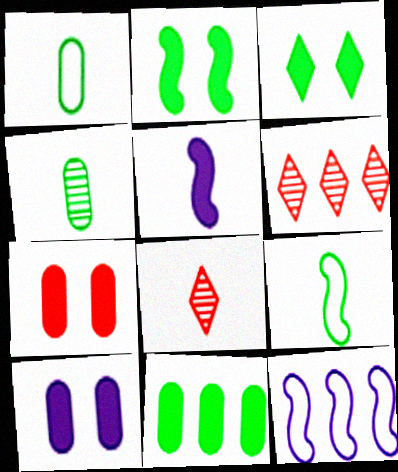[[1, 5, 8], 
[6, 9, 10], 
[6, 11, 12]]